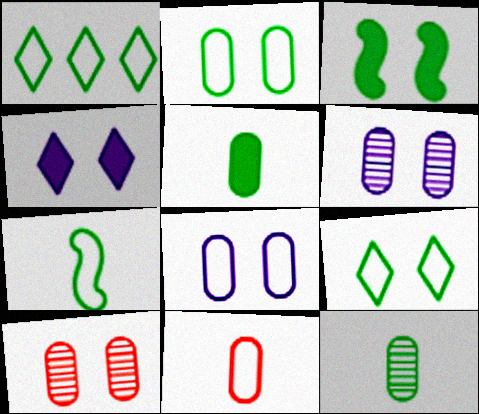[[1, 2, 7], 
[1, 3, 12]]